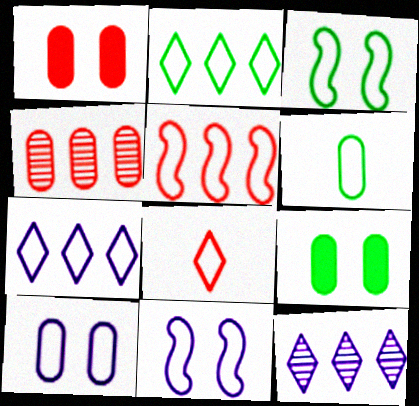[[2, 3, 6]]